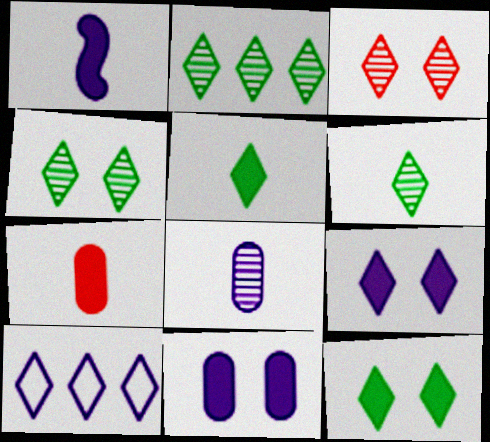[[1, 5, 7], 
[2, 4, 6], 
[3, 5, 10]]